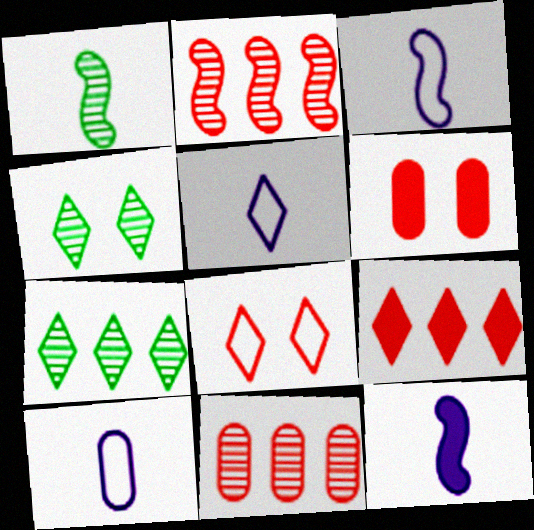[[3, 5, 10], 
[3, 6, 7], 
[4, 5, 9]]